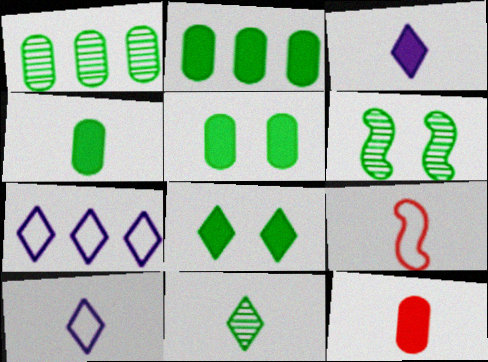[[1, 6, 11], 
[2, 4, 5], 
[6, 7, 12]]